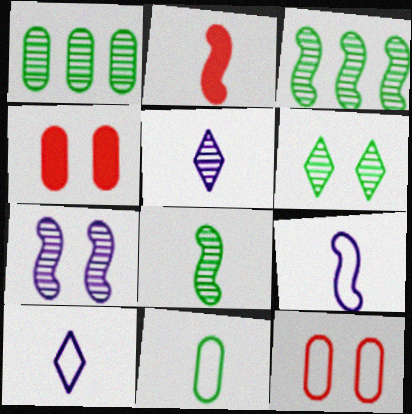[[1, 6, 8], 
[2, 5, 11], 
[2, 8, 9], 
[3, 4, 10]]